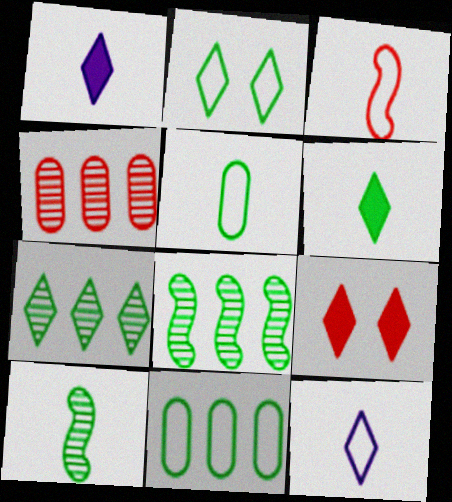[[2, 6, 7], 
[3, 4, 9], 
[3, 5, 12], 
[5, 6, 10], 
[7, 9, 12]]